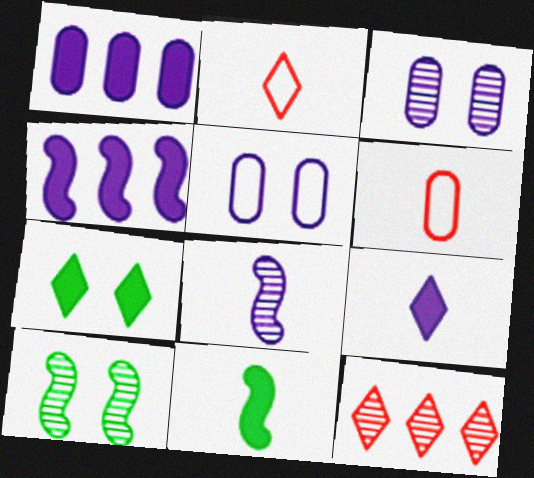[[1, 2, 10], 
[5, 11, 12]]